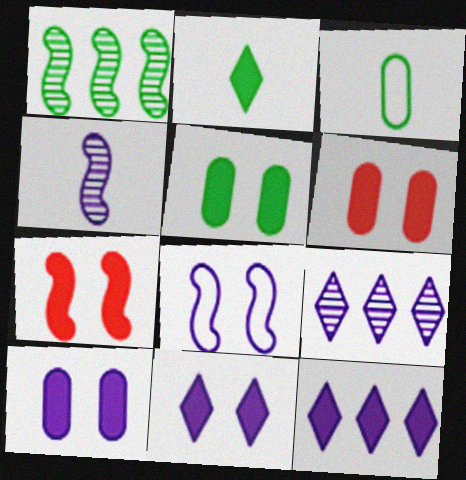[[3, 7, 9], 
[5, 6, 10], 
[5, 7, 11]]